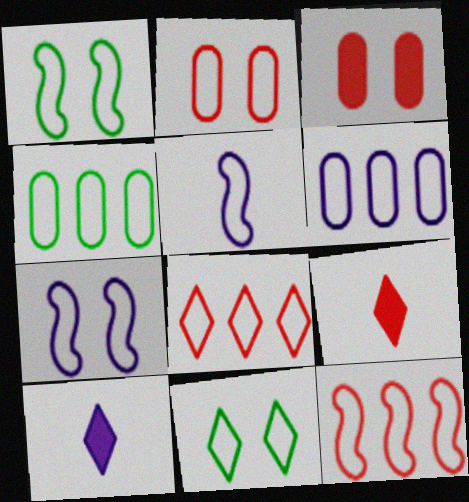[[1, 5, 12], 
[2, 7, 11]]